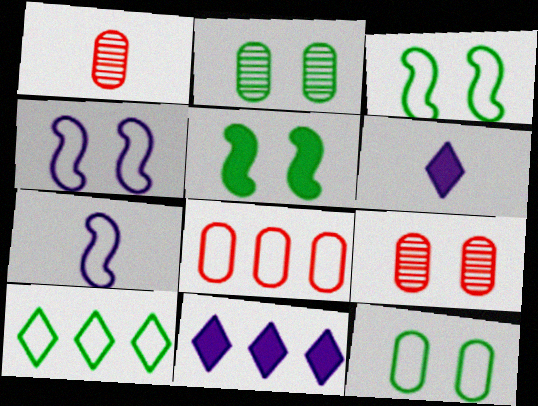[[1, 3, 11]]